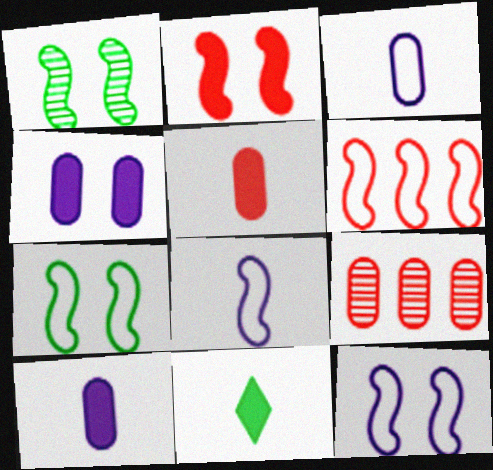[[1, 2, 12], 
[6, 7, 8], 
[9, 11, 12]]